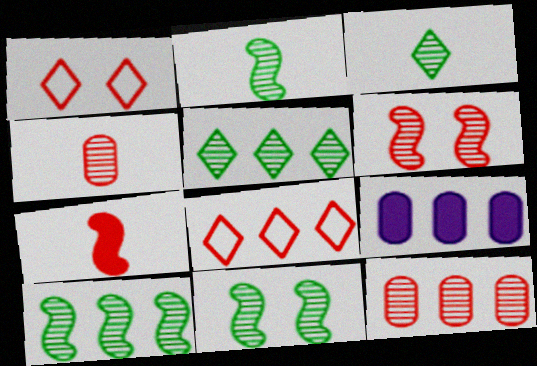[[1, 2, 9], 
[1, 7, 12], 
[2, 10, 11], 
[8, 9, 10]]